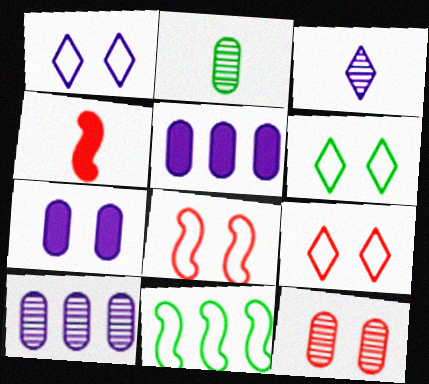[[1, 6, 9], 
[2, 10, 12], 
[4, 6, 10]]